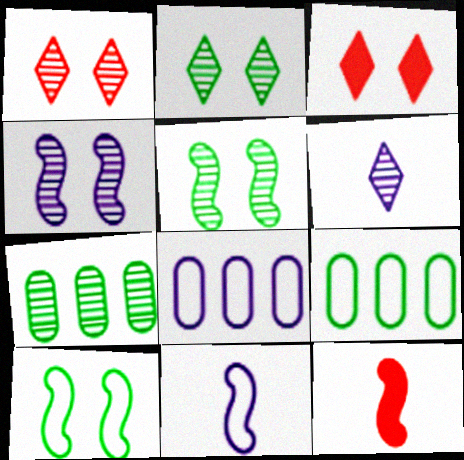[[2, 8, 12], 
[3, 7, 11]]